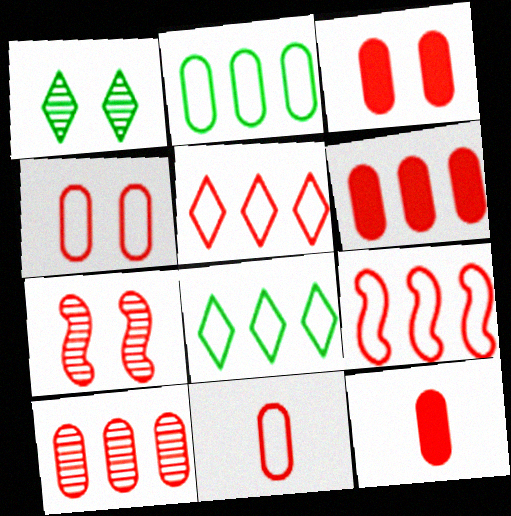[[3, 6, 12], 
[3, 10, 11], 
[4, 10, 12], 
[5, 7, 12]]